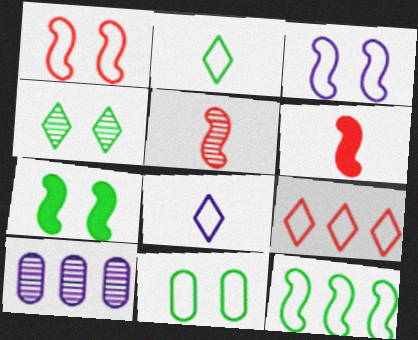[[2, 11, 12], 
[4, 5, 10], 
[4, 7, 11]]